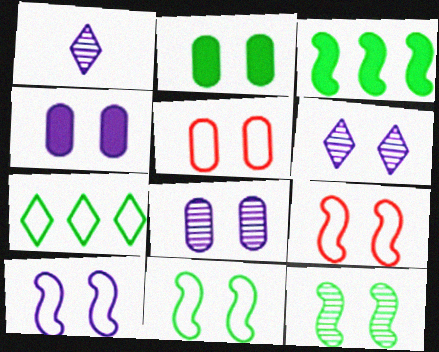[[1, 3, 5], 
[2, 5, 8], 
[2, 6, 9], 
[4, 6, 10], 
[9, 10, 11]]